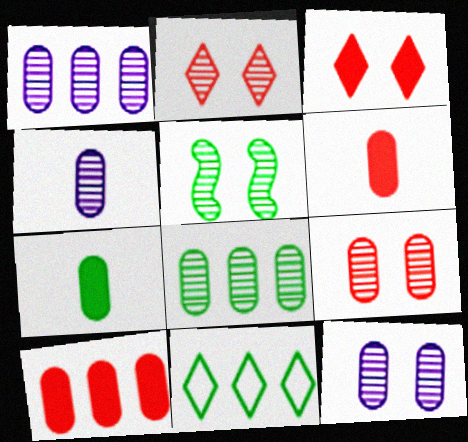[[1, 4, 12], 
[2, 5, 12], 
[4, 8, 9], 
[5, 7, 11]]